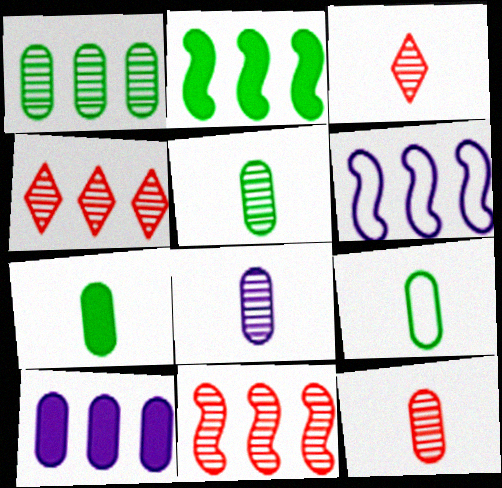[[2, 6, 11], 
[5, 7, 9], 
[5, 8, 12]]